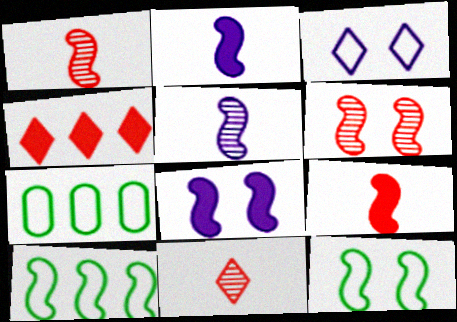[[1, 8, 10], 
[2, 6, 10], 
[6, 8, 12], 
[7, 8, 11]]